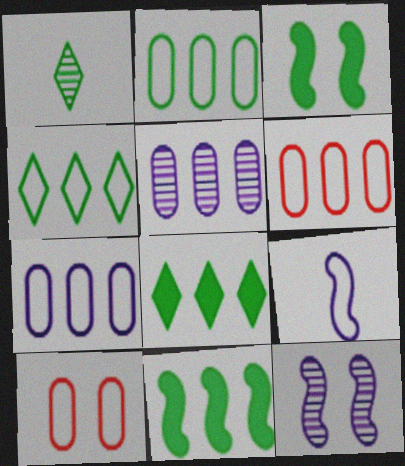[[1, 2, 3], 
[2, 6, 7], 
[4, 9, 10]]